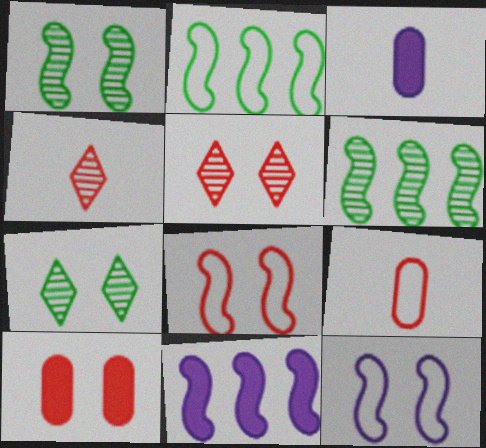[[2, 3, 5], 
[5, 8, 10], 
[7, 9, 11], 
[7, 10, 12]]